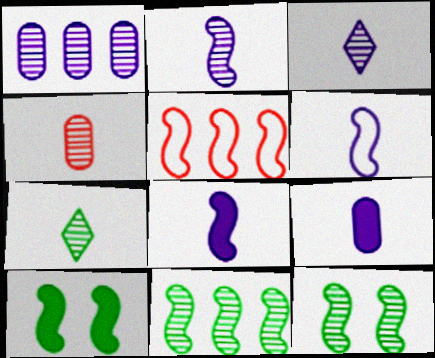[[2, 4, 7], 
[2, 5, 10], 
[2, 6, 8], 
[3, 6, 9], 
[5, 8, 12]]